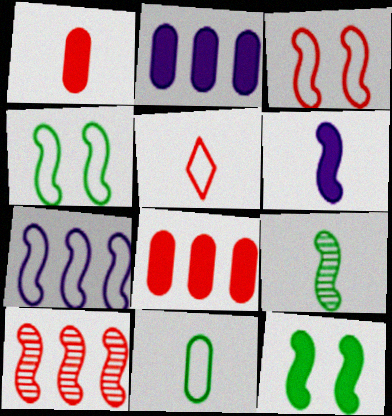[[4, 6, 10]]